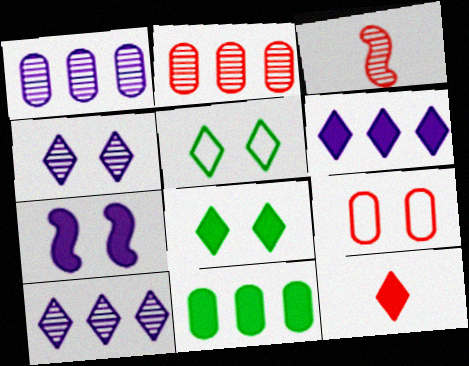[[5, 10, 12], 
[6, 8, 12], 
[7, 11, 12]]